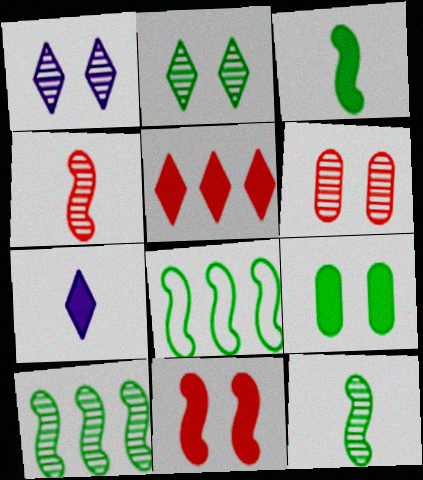[[6, 7, 8]]